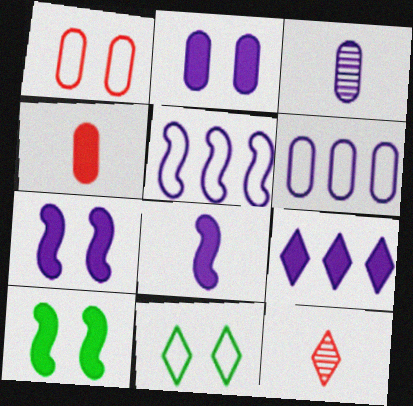[[2, 3, 6], 
[2, 8, 9], 
[4, 9, 10], 
[6, 10, 12], 
[9, 11, 12]]